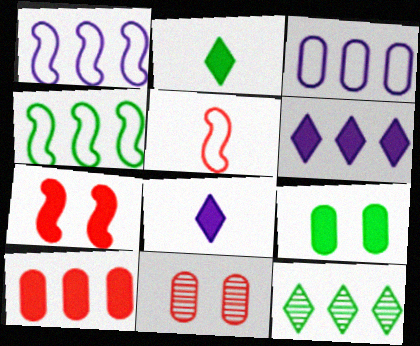[[1, 2, 11], 
[1, 10, 12], 
[4, 8, 11]]